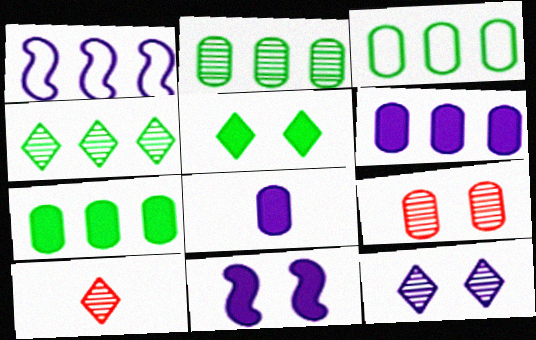[[1, 8, 12], 
[2, 3, 7], 
[3, 8, 9], 
[3, 10, 11], 
[4, 10, 12]]